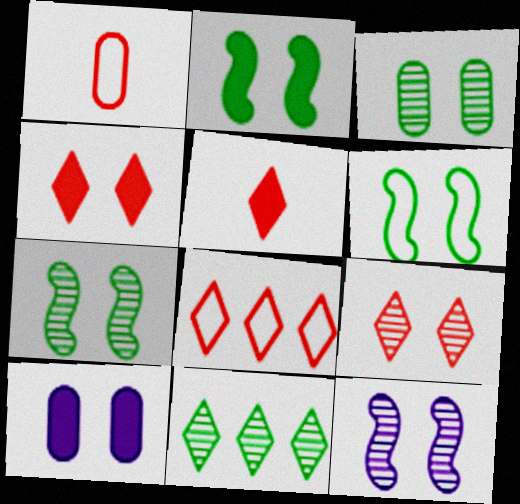[[2, 4, 10], 
[2, 6, 7], 
[3, 9, 12], 
[5, 8, 9], 
[6, 9, 10]]